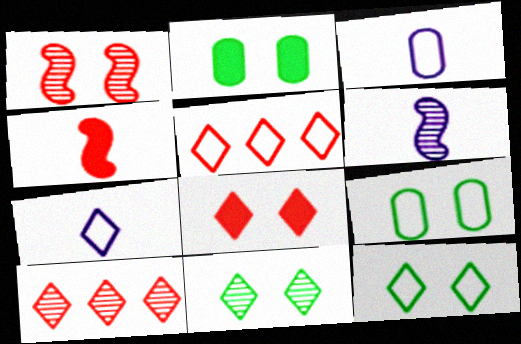[[2, 5, 6], 
[5, 7, 12]]